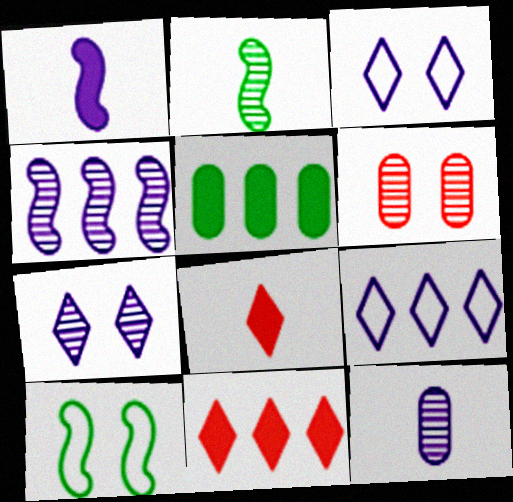[[4, 7, 12], 
[10, 11, 12]]